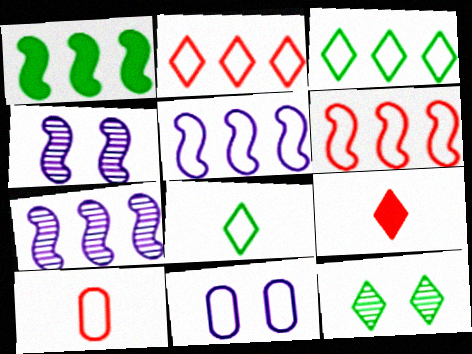[[1, 6, 7], 
[6, 8, 11]]